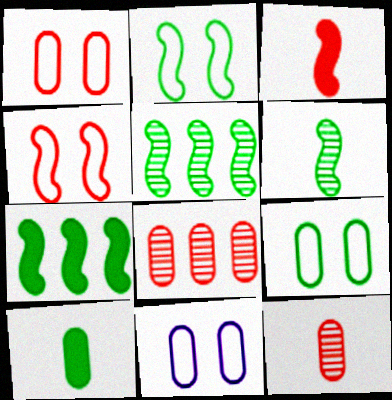[[1, 9, 11], 
[2, 6, 7], 
[8, 10, 11]]